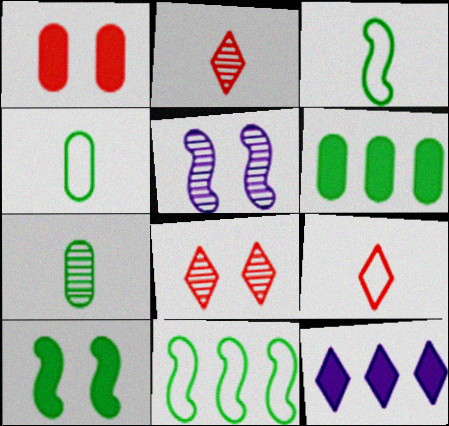[[5, 6, 9]]